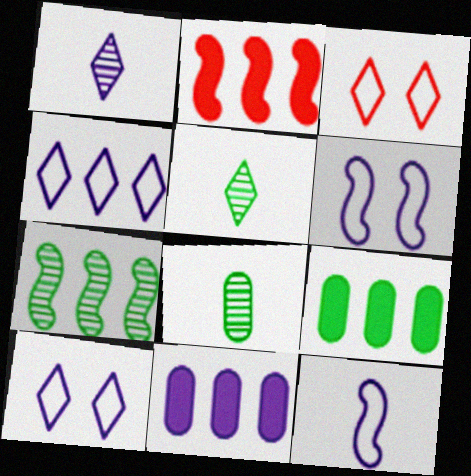[[1, 6, 11], 
[2, 8, 10]]